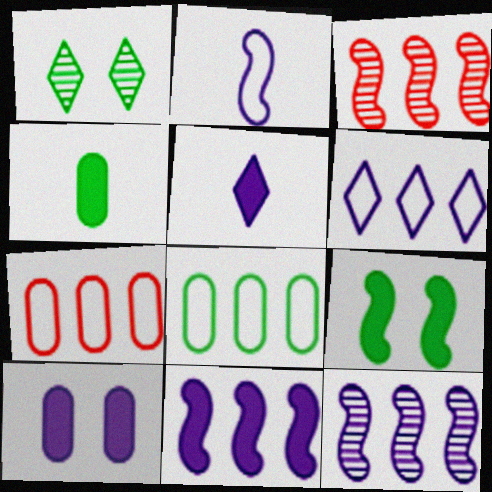[[2, 3, 9], 
[5, 10, 11]]